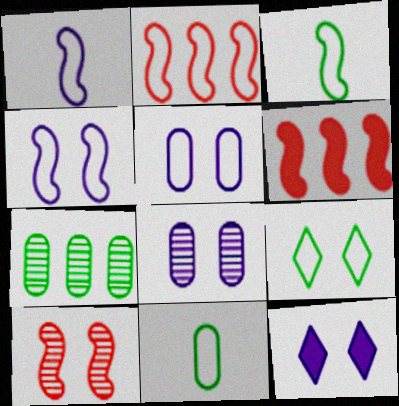[[2, 3, 4], 
[4, 8, 12]]